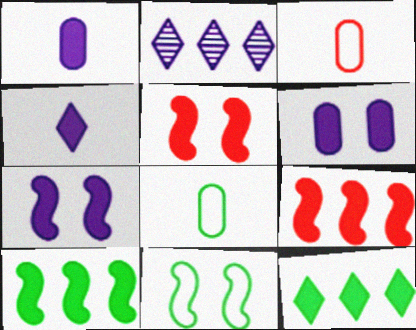[[1, 5, 12], 
[2, 5, 8]]